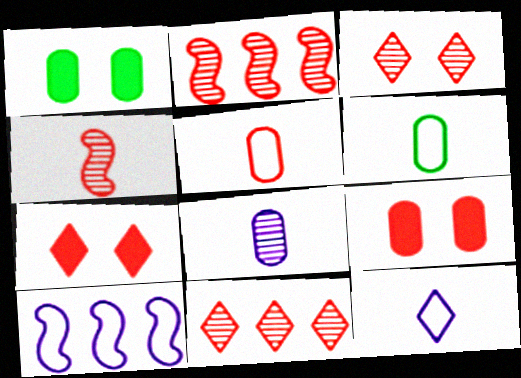[[1, 2, 12], 
[2, 5, 7]]